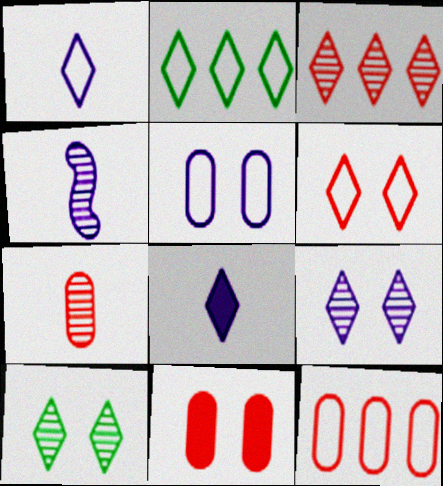[[1, 2, 6], 
[2, 4, 11], 
[7, 11, 12]]